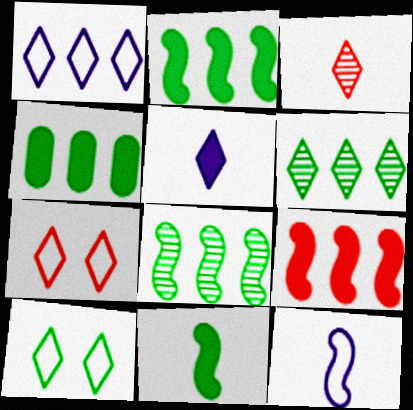[[5, 6, 7]]